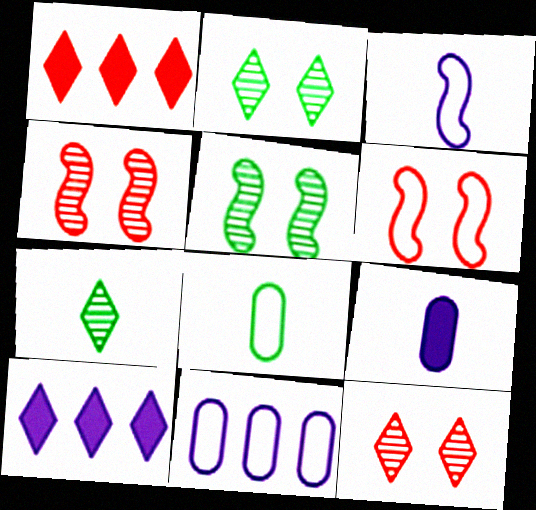[[4, 8, 10]]